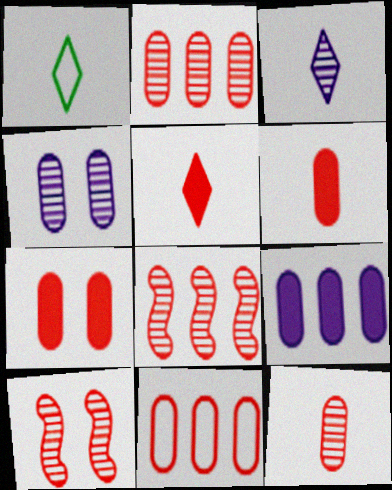[[1, 3, 5], 
[1, 9, 10], 
[5, 10, 11], 
[7, 11, 12]]